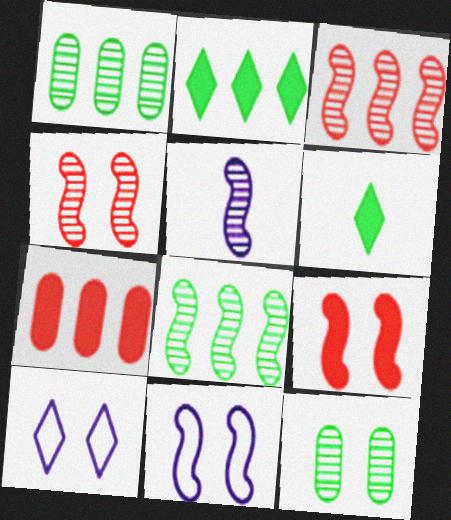[[4, 5, 8], 
[9, 10, 12]]